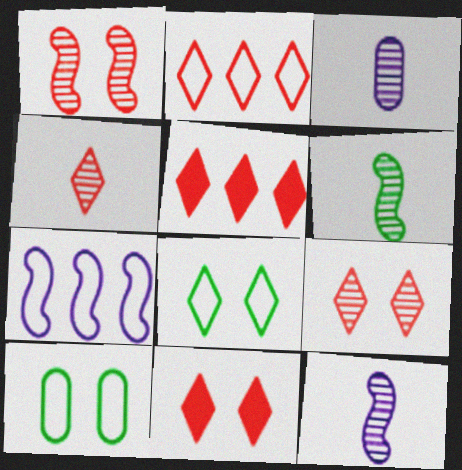[[2, 4, 11], 
[3, 4, 6], 
[5, 10, 12]]